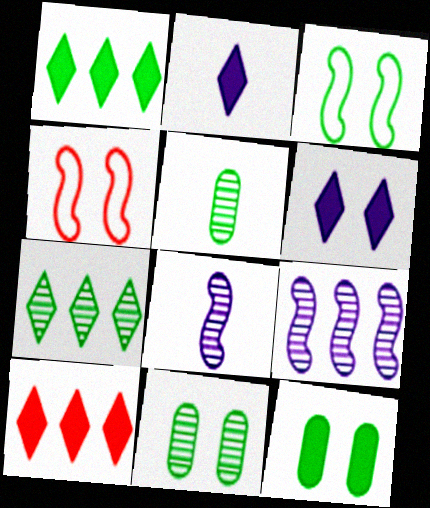[[1, 3, 5], 
[4, 6, 11]]